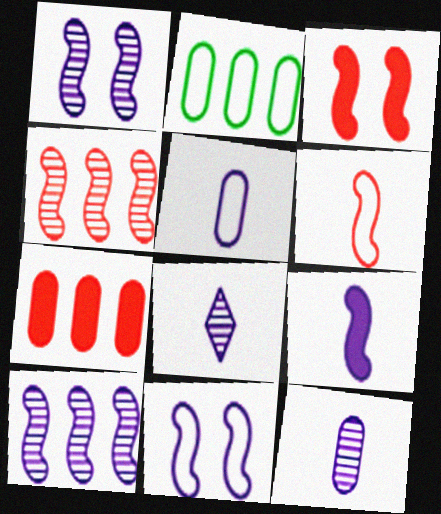[[2, 3, 8], 
[3, 4, 6], 
[5, 8, 9], 
[9, 10, 11]]